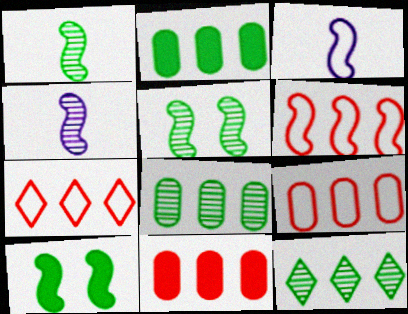[[4, 6, 10], 
[6, 7, 9]]